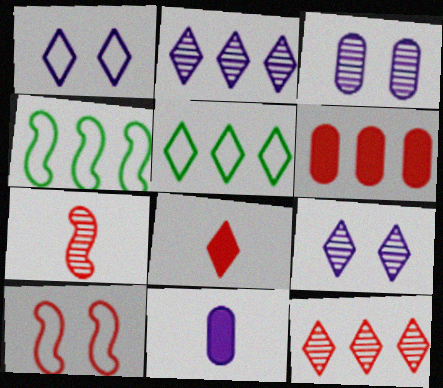[[2, 4, 6], 
[3, 4, 8], 
[5, 8, 9]]